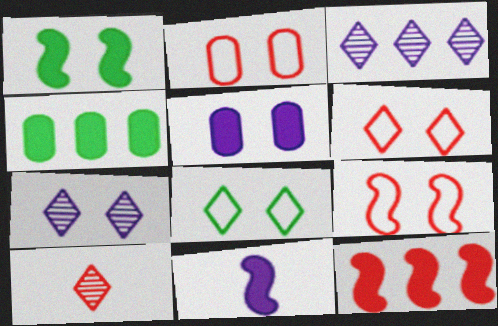[[1, 2, 7], 
[1, 11, 12], 
[2, 6, 9], 
[2, 10, 12]]